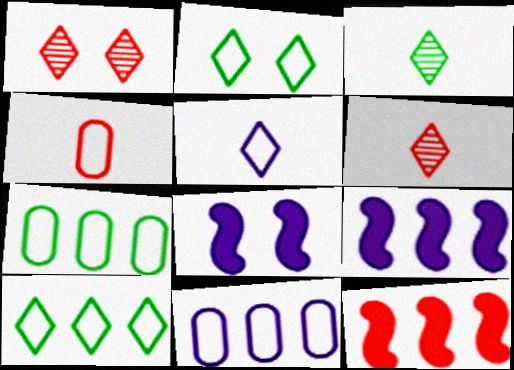[[1, 4, 12], 
[6, 7, 8]]